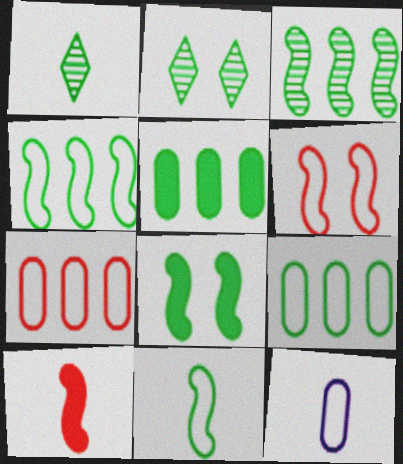[[1, 8, 9], 
[1, 10, 12], 
[2, 5, 11], 
[3, 8, 11]]